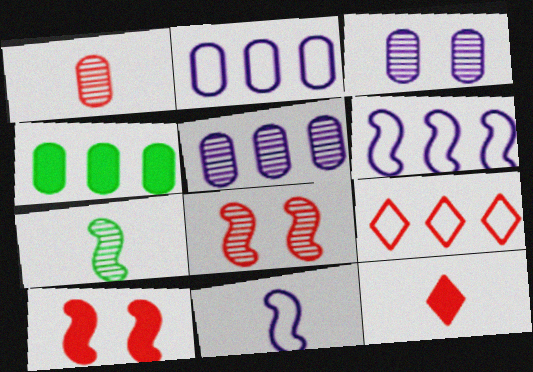[[1, 9, 10], 
[6, 7, 10]]